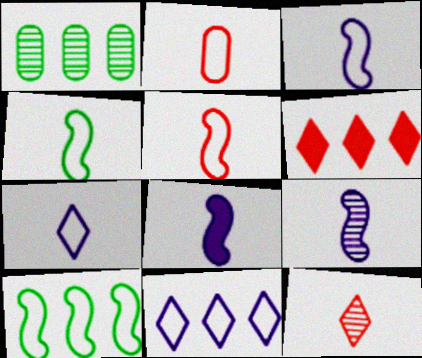[[2, 4, 7], 
[3, 4, 5], 
[3, 8, 9]]